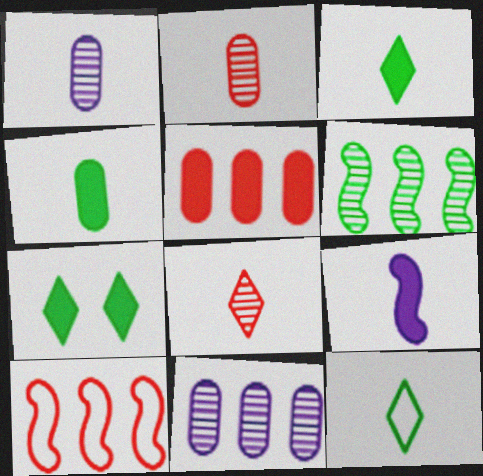[[1, 7, 10], 
[2, 9, 12], 
[5, 7, 9]]